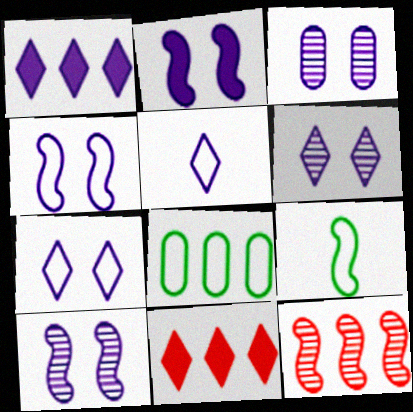[[1, 5, 6], 
[1, 8, 12], 
[2, 3, 7], 
[2, 4, 10], 
[2, 9, 12], 
[3, 6, 10], 
[3, 9, 11]]